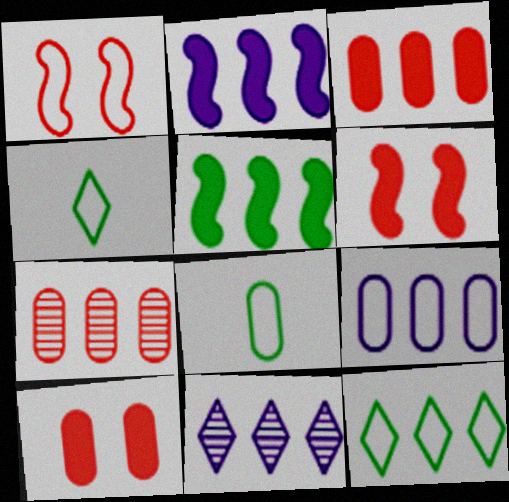[[1, 4, 9], 
[2, 7, 12], 
[2, 9, 11], 
[6, 8, 11]]